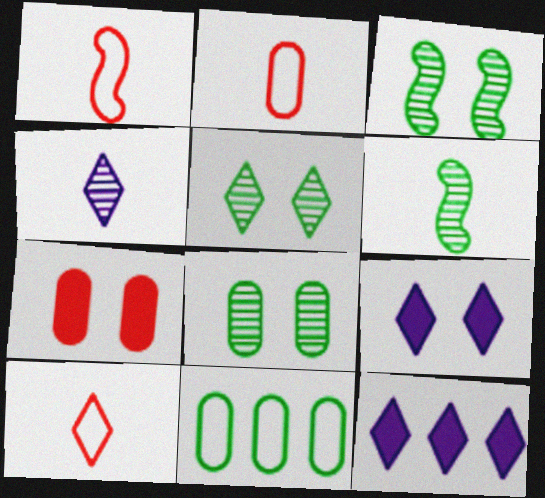[[1, 2, 10], 
[1, 8, 12], 
[2, 3, 12], 
[3, 5, 8], 
[5, 10, 12]]